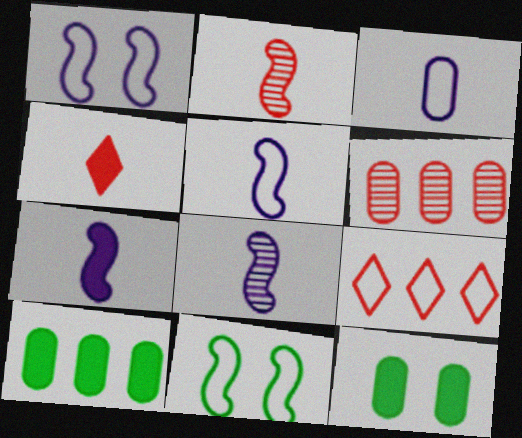[[3, 6, 12], 
[3, 9, 11], 
[5, 7, 8], 
[8, 9, 12]]